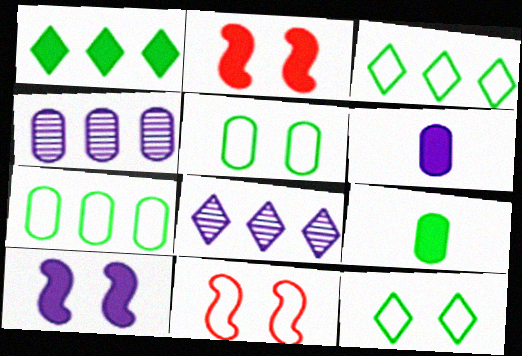[[1, 2, 6], 
[8, 9, 11]]